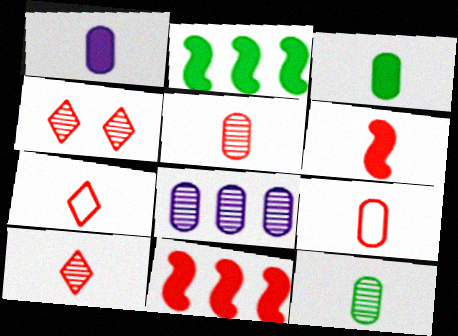[[1, 9, 12], 
[4, 9, 11], 
[5, 6, 7], 
[6, 9, 10]]